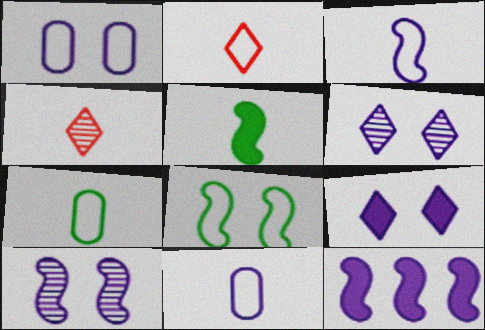[[1, 9, 10], 
[2, 3, 7], 
[3, 10, 12], 
[4, 5, 11], 
[6, 11, 12]]